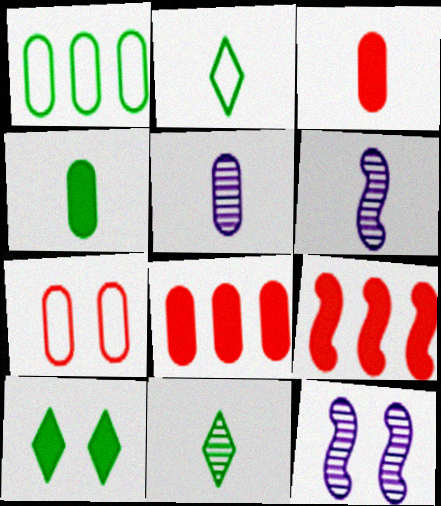[[2, 3, 6], 
[2, 8, 12], 
[7, 10, 12]]